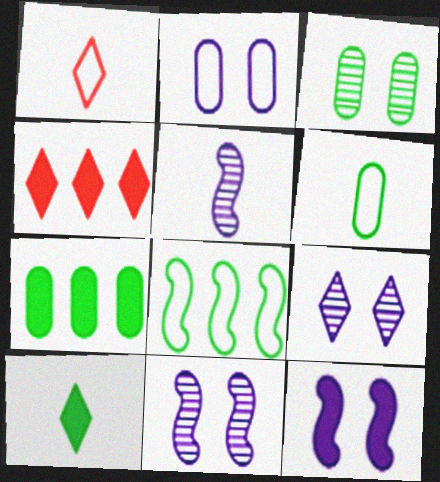[[1, 2, 8], 
[1, 7, 11], 
[2, 9, 12], 
[3, 6, 7], 
[3, 8, 10], 
[4, 6, 11]]